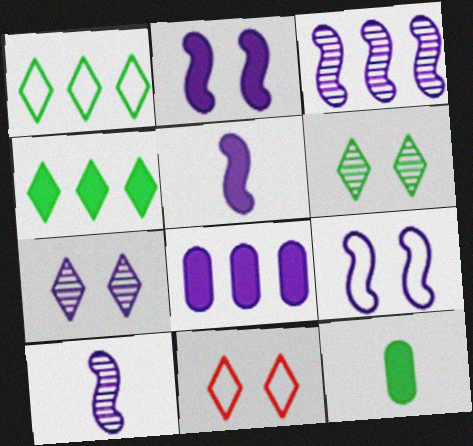[[3, 5, 9], 
[3, 11, 12]]